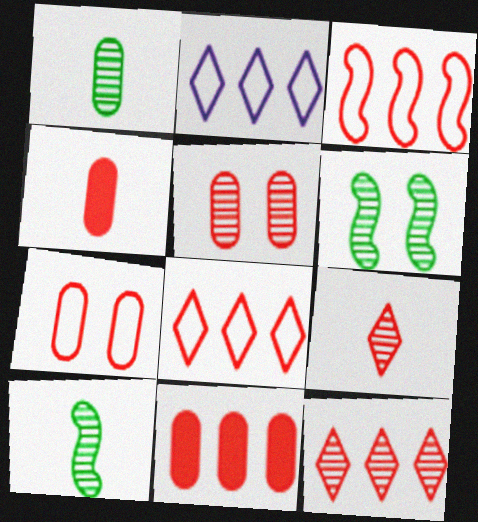[[2, 4, 6], 
[3, 11, 12]]